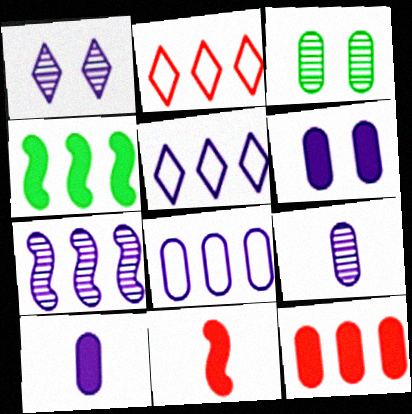[[1, 7, 9], 
[3, 5, 11], 
[6, 8, 9]]